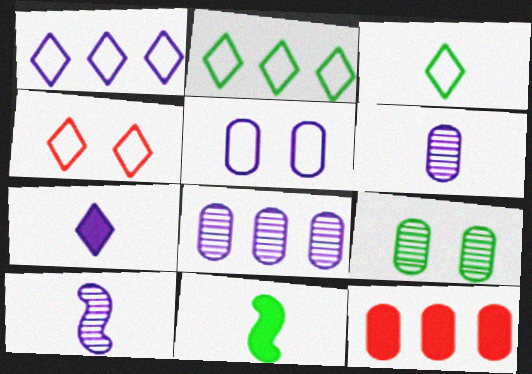[[1, 3, 4], 
[2, 9, 11], 
[4, 8, 11]]